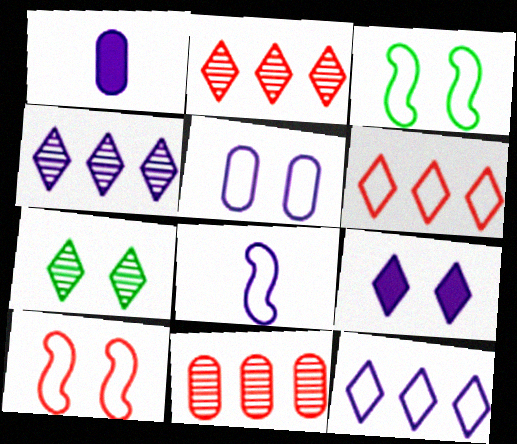[[1, 2, 3], 
[5, 8, 12]]